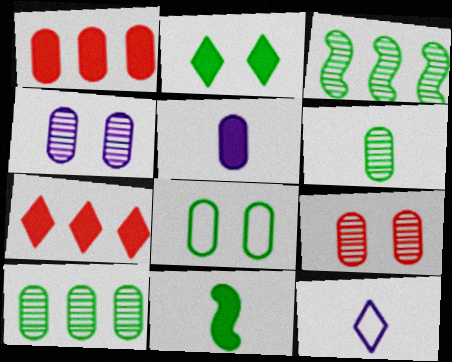[]